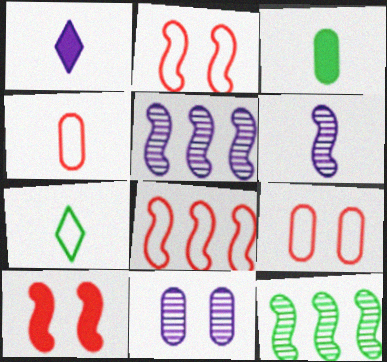[[1, 9, 12]]